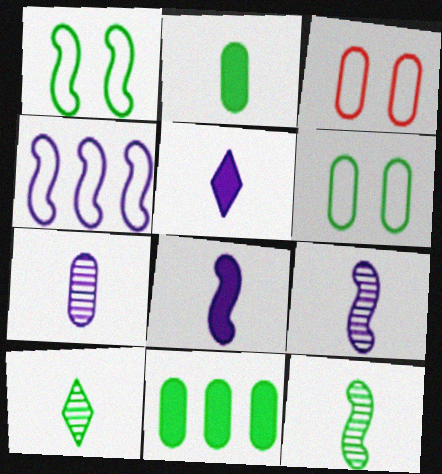[[1, 10, 11], 
[3, 7, 11]]